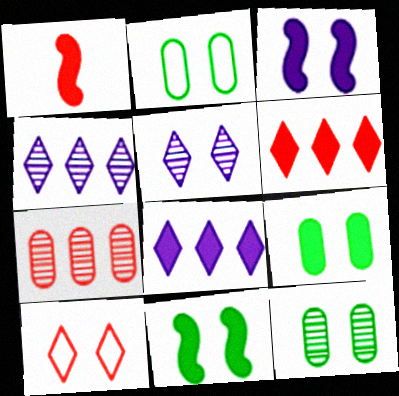[[1, 2, 4], 
[1, 7, 10], 
[1, 8, 9], 
[2, 9, 12], 
[3, 10, 12]]